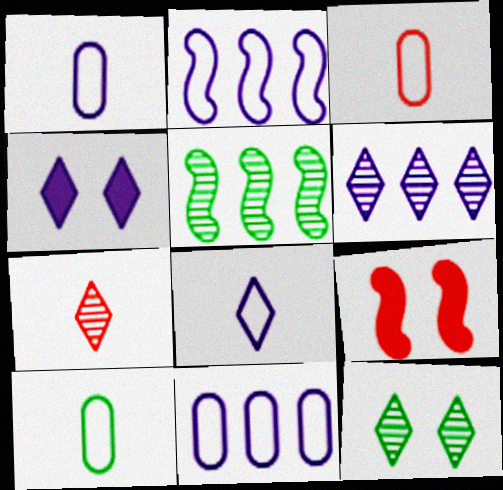[[1, 3, 10], 
[3, 4, 5], 
[4, 6, 8], 
[6, 7, 12], 
[6, 9, 10]]